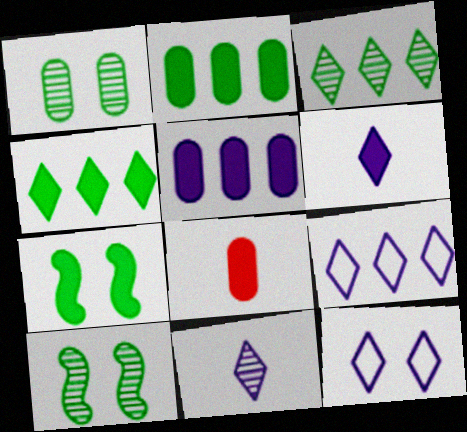[[8, 9, 10]]